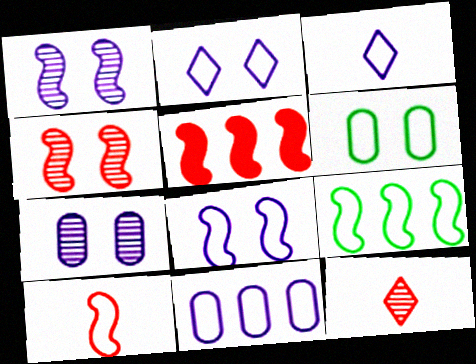[[3, 8, 11], 
[4, 5, 10], 
[8, 9, 10]]